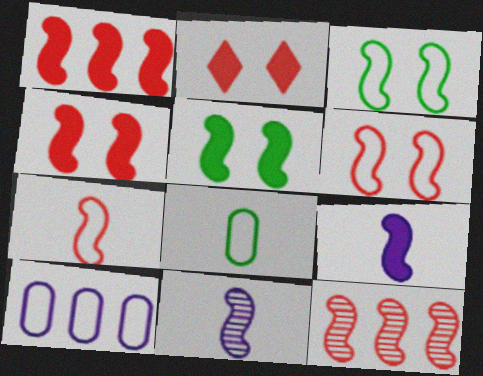[[1, 3, 11], 
[1, 5, 9], 
[3, 9, 12], 
[4, 7, 12]]